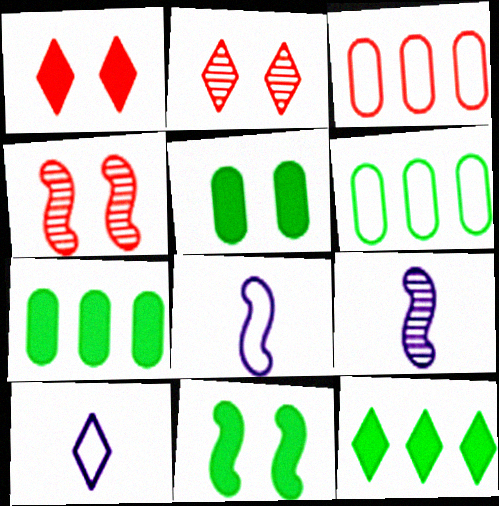[[1, 6, 9], 
[2, 7, 8], 
[2, 10, 12], 
[4, 7, 10]]